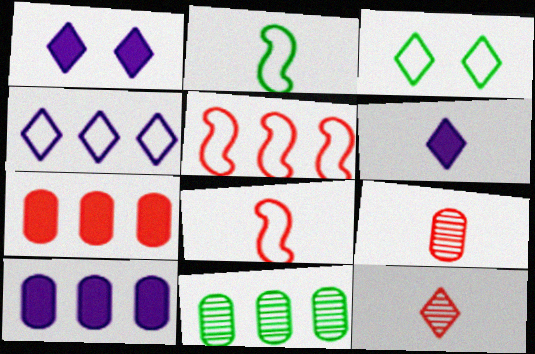[[1, 8, 11], 
[2, 6, 9]]